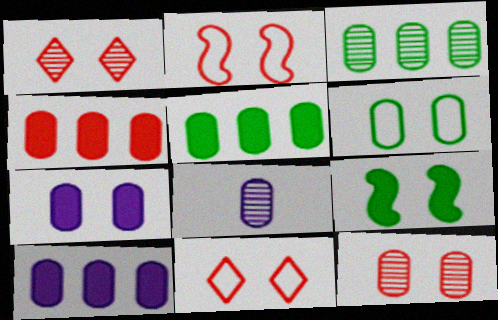[[3, 8, 12], 
[4, 5, 10], 
[4, 6, 8], 
[6, 7, 12]]